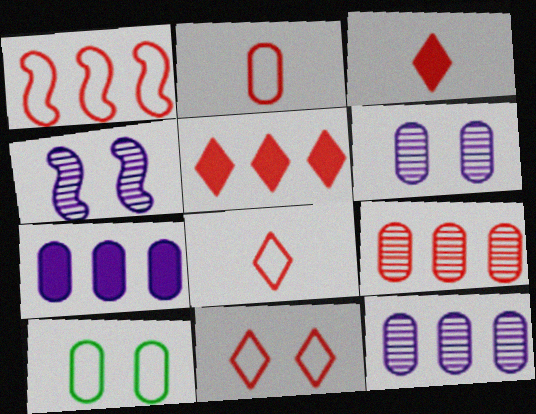[[1, 2, 11], 
[1, 5, 9]]